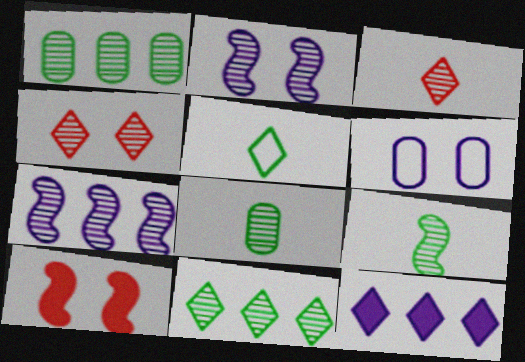[[1, 2, 3], 
[4, 5, 12], 
[4, 7, 8]]